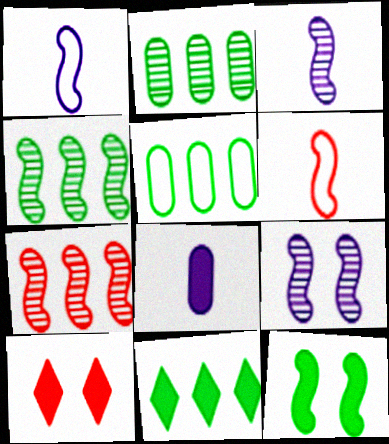[[1, 2, 10], 
[1, 7, 12], 
[3, 5, 10], 
[4, 5, 11]]